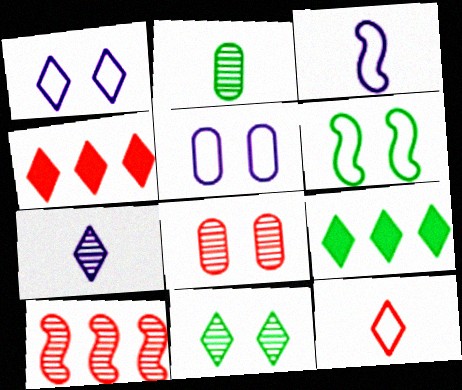[[2, 6, 9], 
[3, 8, 9]]